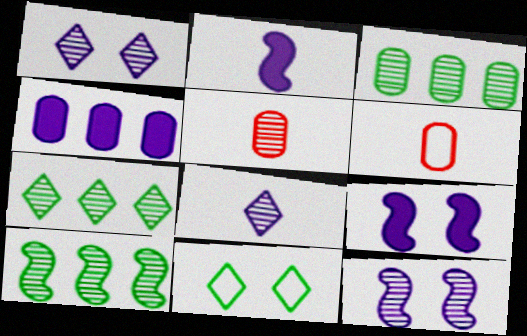[[1, 5, 10], 
[3, 7, 10], 
[5, 7, 12], 
[6, 7, 9]]